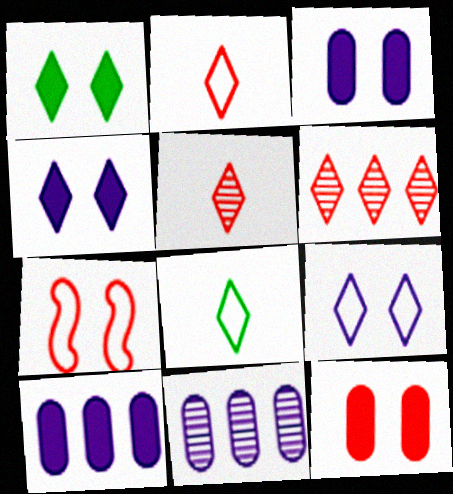[[4, 6, 8]]